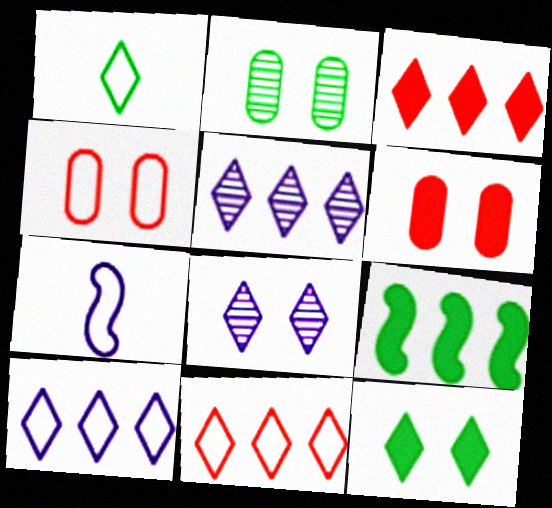[[1, 2, 9], 
[1, 3, 8], 
[2, 3, 7]]